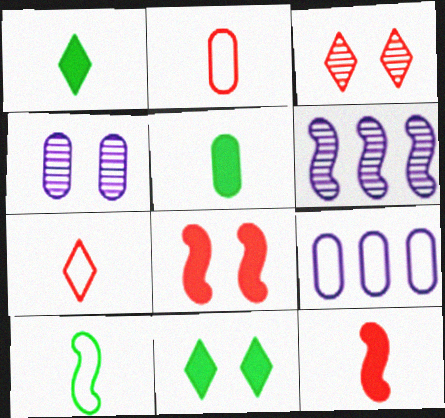[[2, 6, 11], 
[6, 8, 10]]